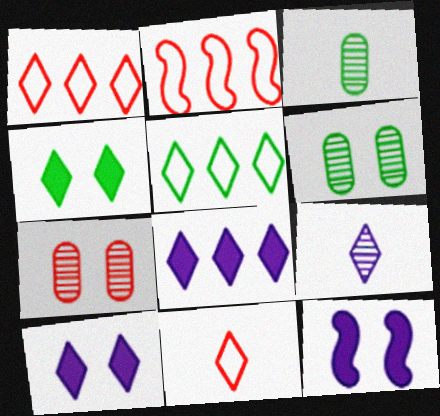[[1, 3, 12], 
[1, 4, 9], 
[2, 3, 10]]